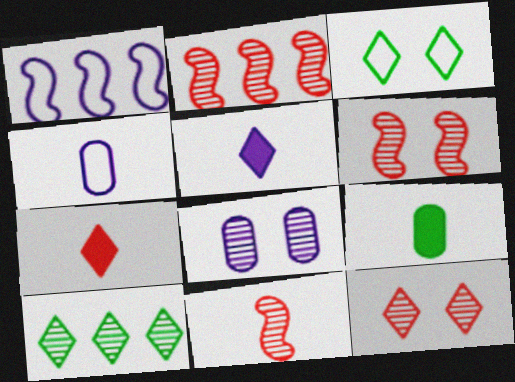[[1, 5, 8], 
[1, 9, 12], 
[2, 6, 11], 
[8, 10, 11]]